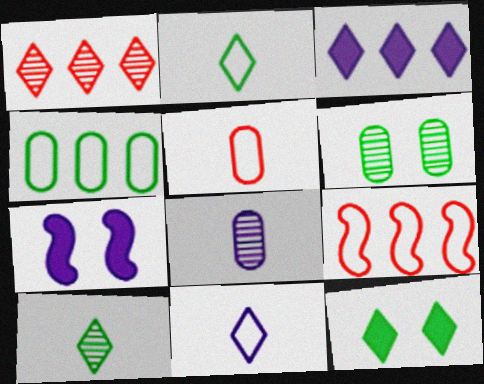[[1, 11, 12], 
[8, 9, 12]]